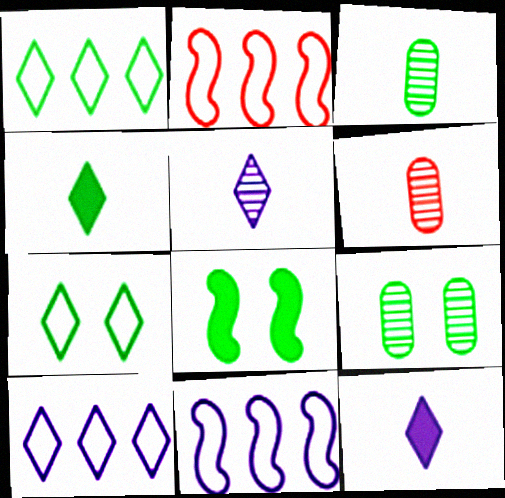[[1, 3, 8], 
[2, 9, 12], 
[6, 8, 10], 
[7, 8, 9]]